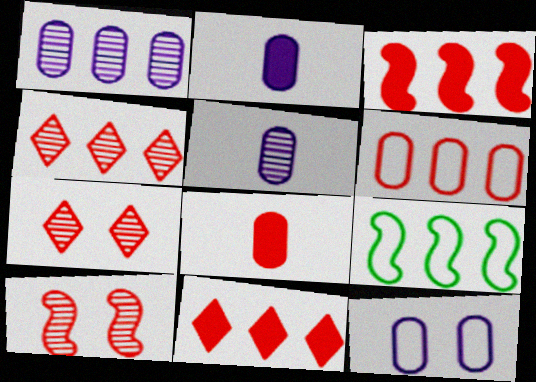[[1, 2, 12], 
[1, 9, 11], 
[2, 7, 9], 
[3, 4, 6]]